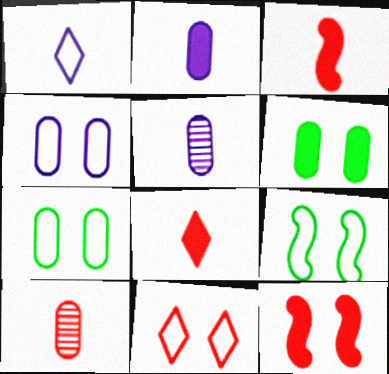[[4, 9, 11]]